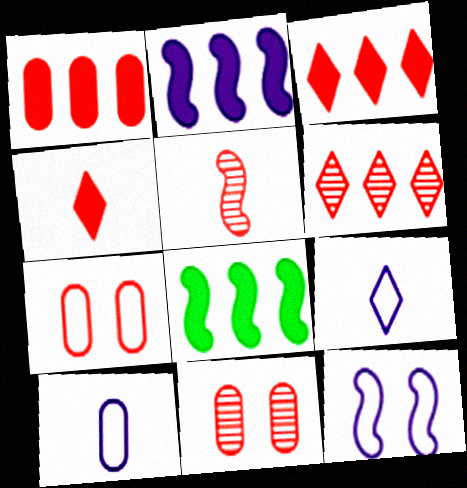[[3, 5, 7], 
[5, 6, 11], 
[5, 8, 12], 
[8, 9, 11]]